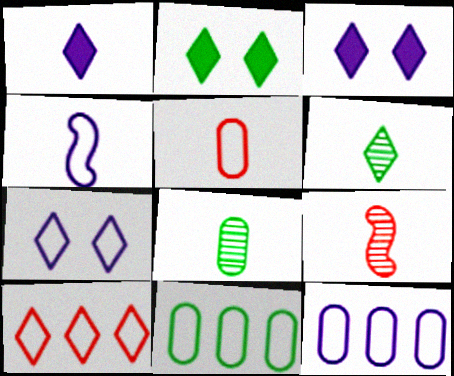[[2, 9, 12], 
[3, 6, 10], 
[3, 9, 11], 
[4, 7, 12]]